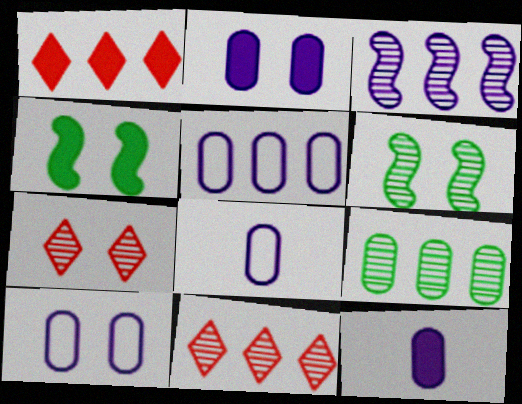[[1, 4, 12], 
[1, 6, 8], 
[3, 9, 11], 
[4, 7, 10], 
[4, 8, 11], 
[5, 8, 10]]